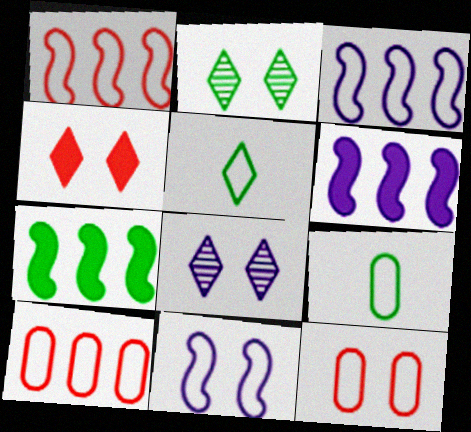[[2, 7, 9], 
[3, 5, 12], 
[5, 10, 11]]